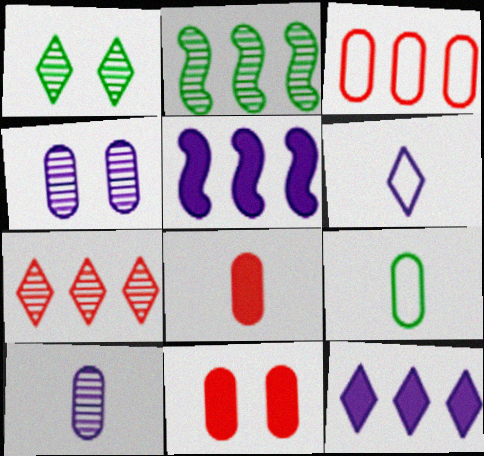[[2, 3, 12], 
[2, 6, 11], 
[4, 5, 6], 
[8, 9, 10]]